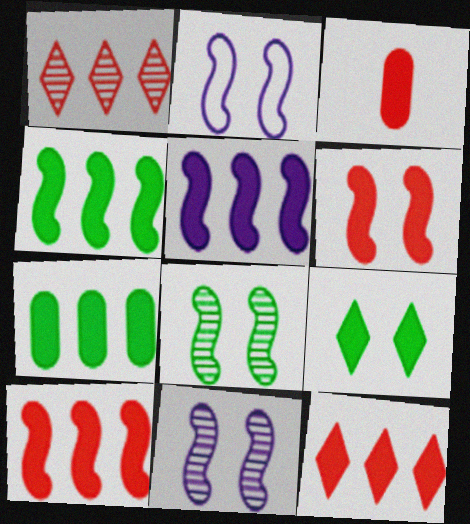[[2, 6, 8], 
[3, 5, 9], 
[3, 6, 12], 
[4, 5, 10], 
[5, 7, 12]]